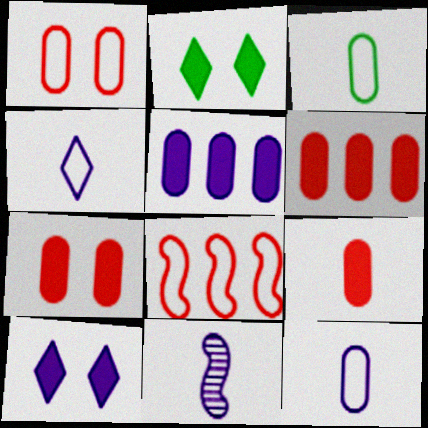[[6, 7, 9]]